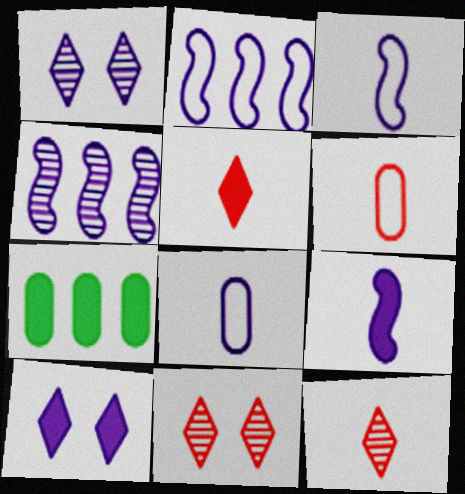[[3, 7, 11], 
[4, 8, 10]]